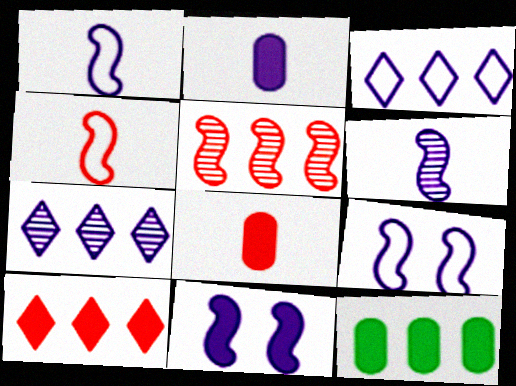[[2, 7, 9], 
[3, 5, 12]]